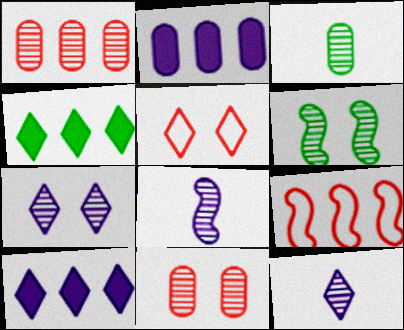[[1, 6, 12], 
[4, 5, 12], 
[6, 7, 11]]